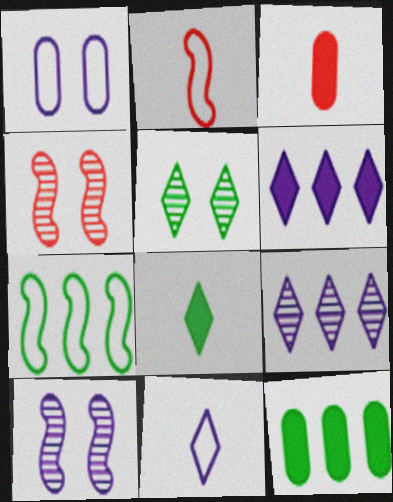[[4, 11, 12]]